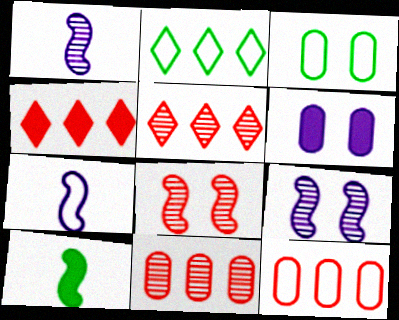[[1, 3, 4], 
[4, 6, 10]]